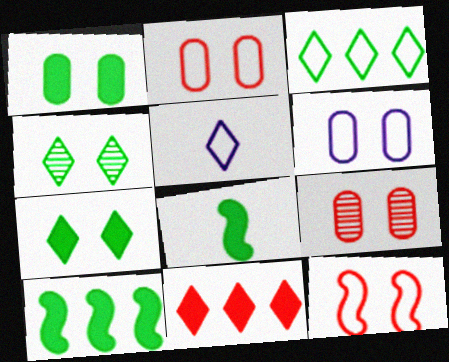[[1, 6, 9], 
[4, 5, 11], 
[5, 9, 10]]